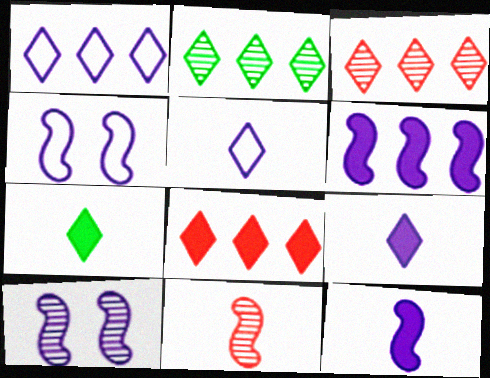[[1, 2, 8]]